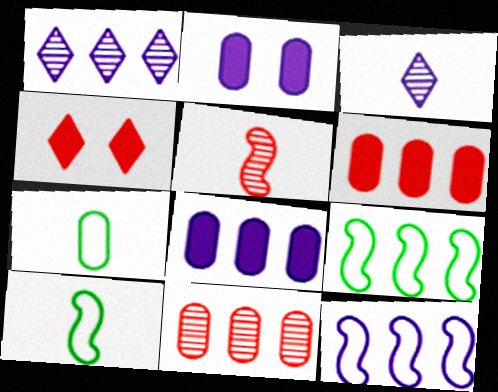[[1, 6, 9], 
[1, 8, 12], 
[2, 3, 12], 
[2, 7, 11]]